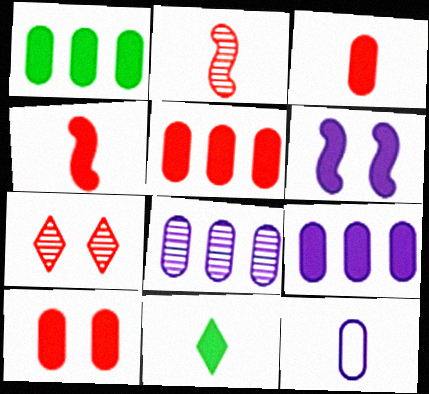[[1, 5, 9], 
[2, 11, 12], 
[3, 5, 10], 
[5, 6, 11]]